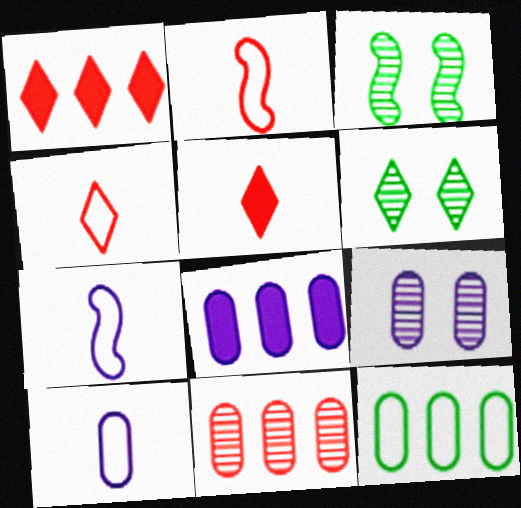[[1, 3, 10], 
[2, 6, 8], 
[3, 4, 8], 
[8, 9, 10], 
[8, 11, 12]]